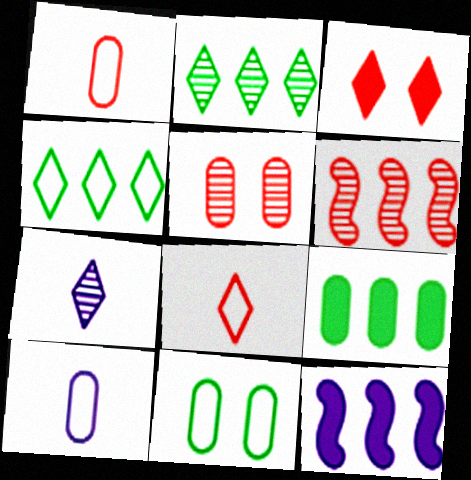[[1, 3, 6], 
[3, 4, 7], 
[5, 9, 10]]